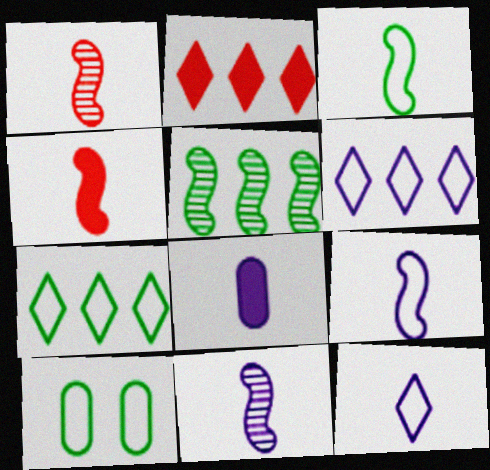[[2, 10, 11], 
[3, 4, 11], 
[3, 7, 10], 
[8, 11, 12]]